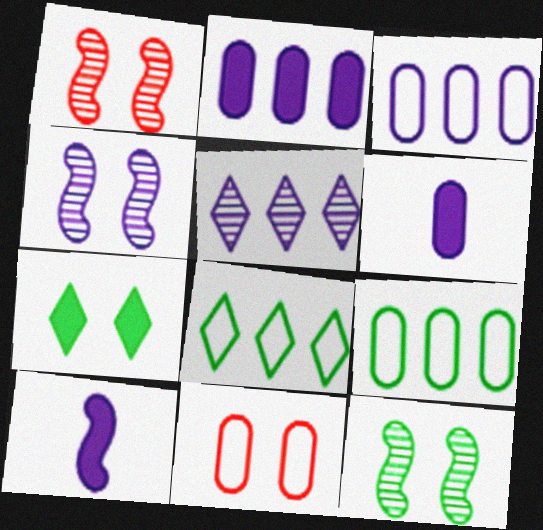[[1, 4, 12], 
[1, 6, 8], 
[4, 7, 11]]